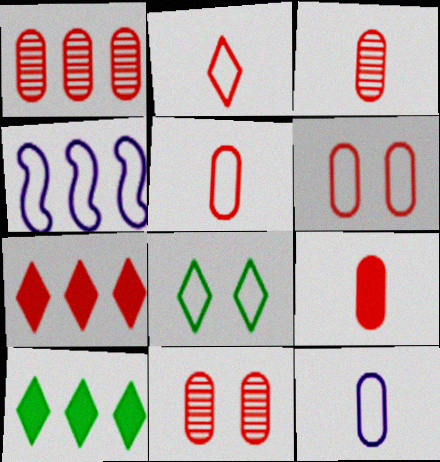[[1, 3, 11], 
[1, 4, 10], 
[1, 6, 9], 
[3, 5, 9], 
[4, 5, 8]]